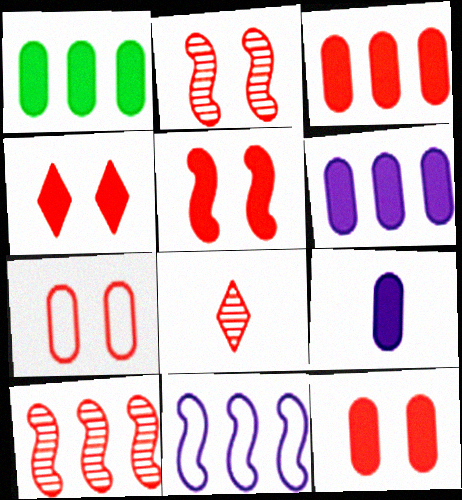[[1, 3, 6], 
[1, 9, 12], 
[2, 4, 7], 
[4, 5, 12]]